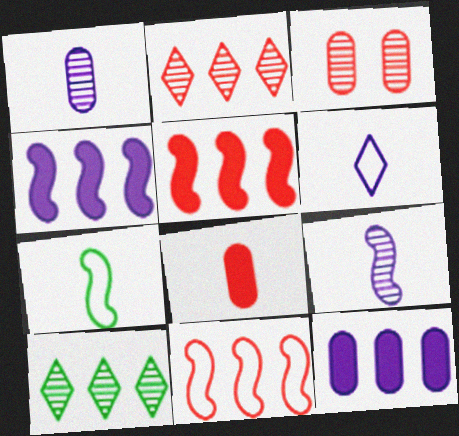[[3, 9, 10], 
[10, 11, 12]]